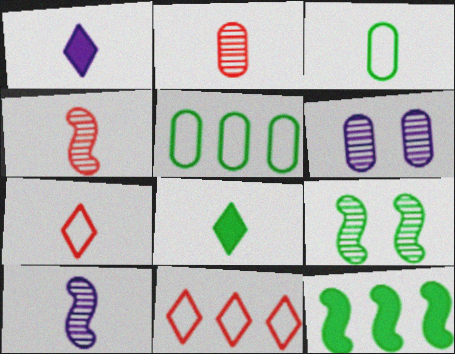[[1, 3, 4], 
[5, 8, 9], 
[6, 7, 12]]